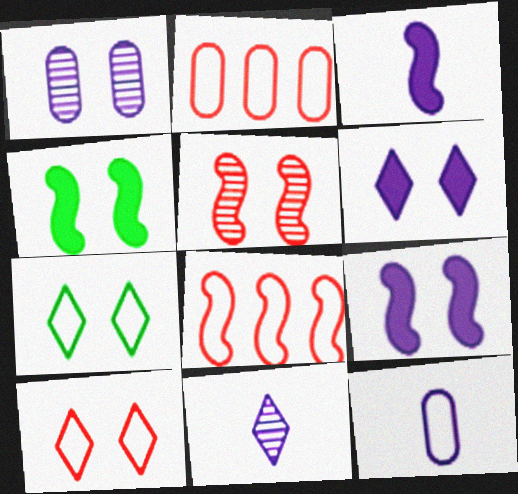[[1, 4, 10], 
[2, 4, 11], 
[3, 11, 12], 
[7, 8, 12]]